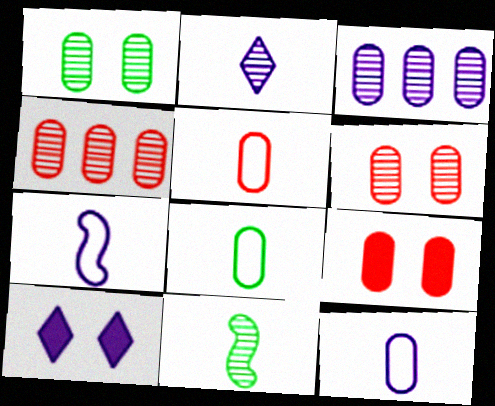[[3, 7, 10], 
[3, 8, 9], 
[4, 5, 9], 
[5, 8, 12]]